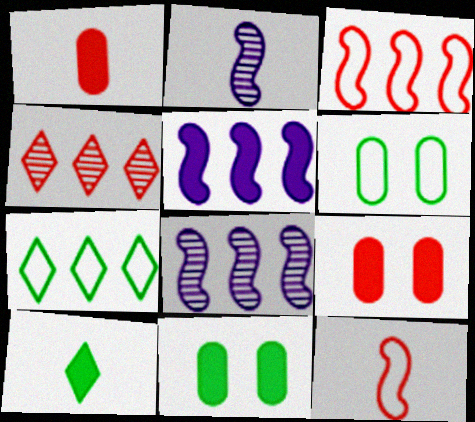[[2, 7, 9], 
[4, 9, 12], 
[5, 9, 10]]